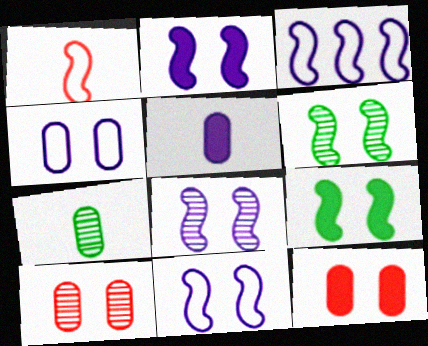[[2, 8, 11]]